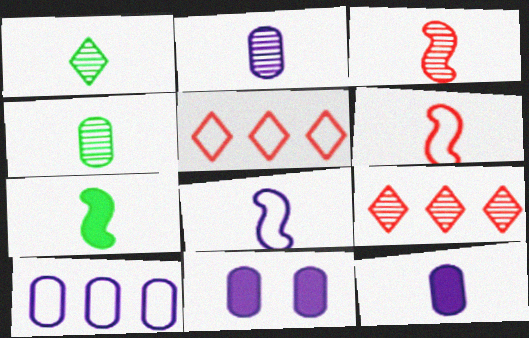[[1, 2, 3], 
[1, 6, 12], 
[2, 10, 11], 
[3, 7, 8]]